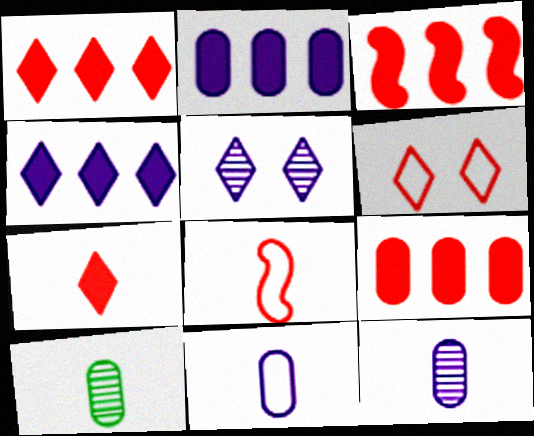[[1, 3, 9]]